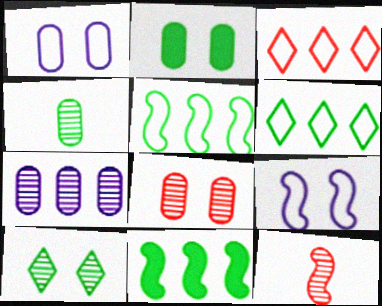[[1, 2, 8], 
[3, 7, 11], 
[4, 7, 8], 
[7, 10, 12], 
[9, 11, 12]]